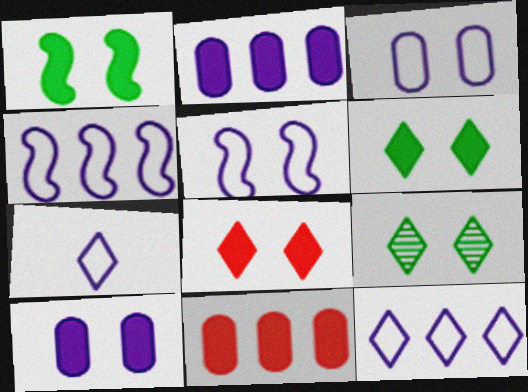[[1, 8, 10], 
[3, 4, 7]]